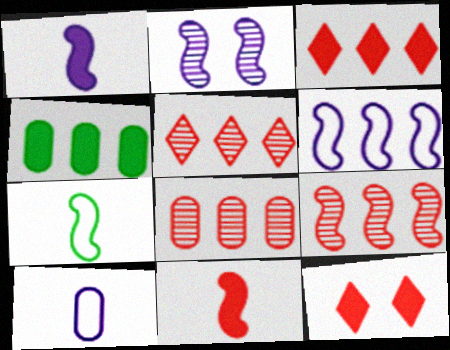[[1, 2, 6], 
[1, 4, 12], 
[4, 5, 6], 
[5, 8, 9]]